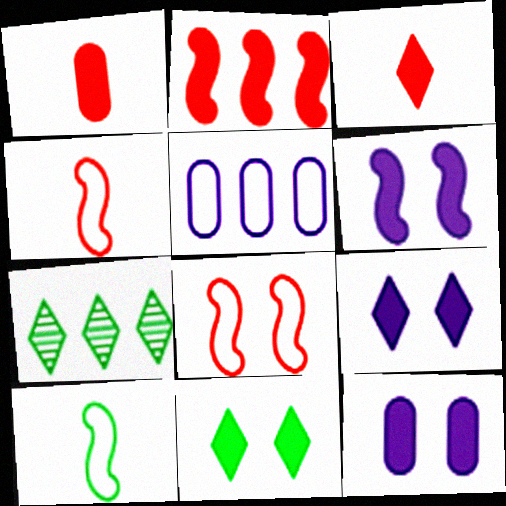[[2, 5, 7], 
[4, 7, 12], 
[6, 9, 12]]